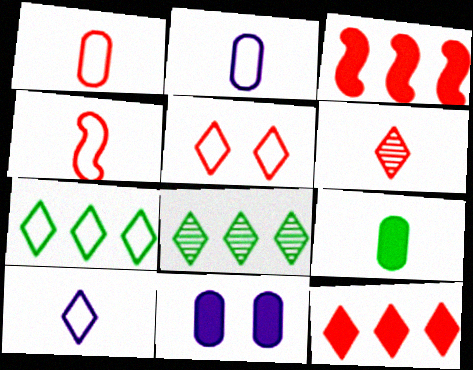[[4, 8, 11], 
[5, 6, 12], 
[5, 7, 10]]